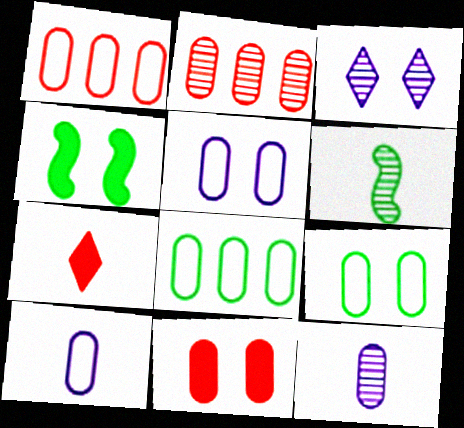[[1, 9, 10], 
[2, 3, 6], 
[6, 7, 10], 
[8, 11, 12]]